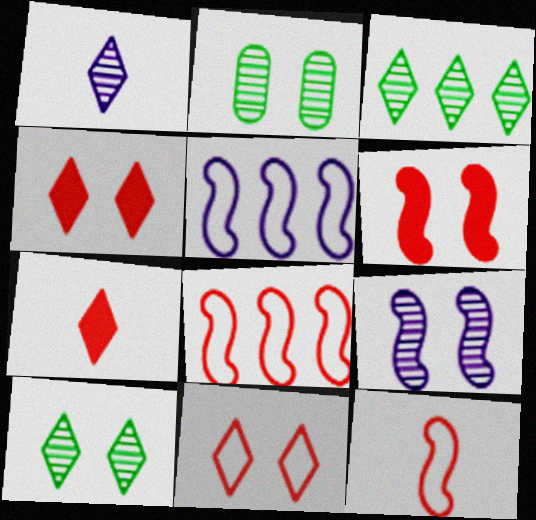[[2, 5, 7]]